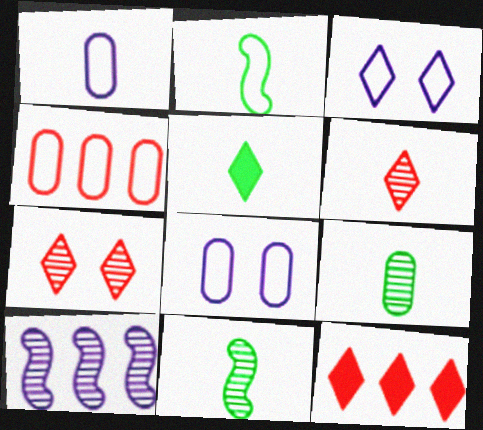[[2, 3, 4], 
[2, 5, 9], 
[7, 9, 10], 
[8, 11, 12]]